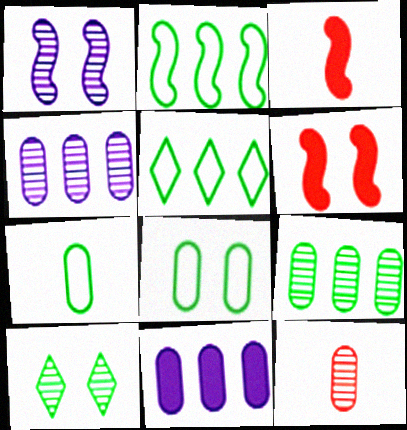[[1, 2, 3], 
[8, 11, 12]]